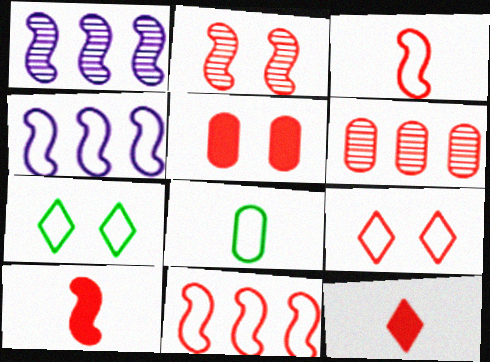[[2, 5, 9], 
[2, 10, 11], 
[4, 8, 9], 
[6, 9, 10]]